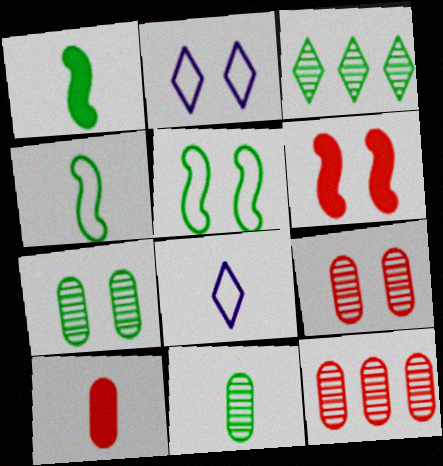[[1, 2, 12], 
[2, 6, 7]]